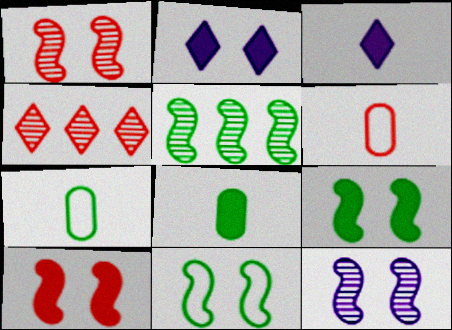[[2, 5, 6], 
[4, 6, 10], 
[10, 11, 12]]